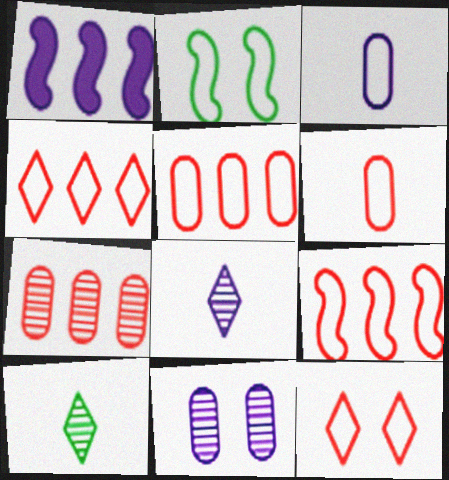[[2, 3, 4], 
[4, 5, 9], 
[6, 9, 12]]